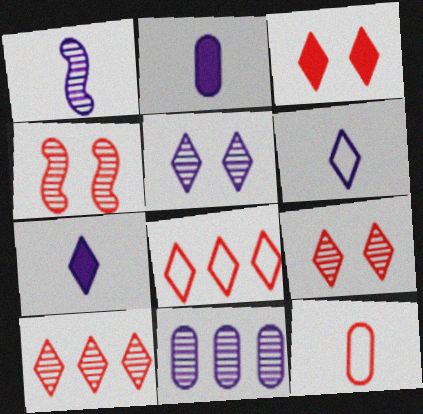[[1, 2, 6], 
[1, 5, 11]]